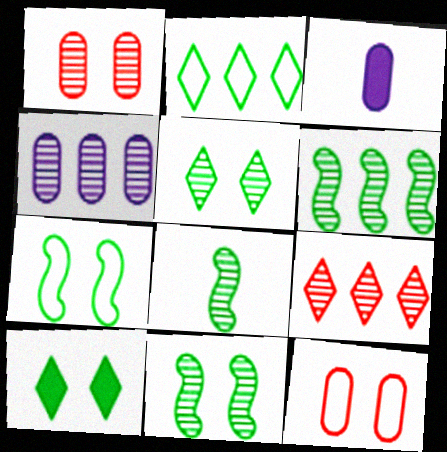[[3, 7, 9], 
[4, 6, 9], 
[6, 8, 11]]